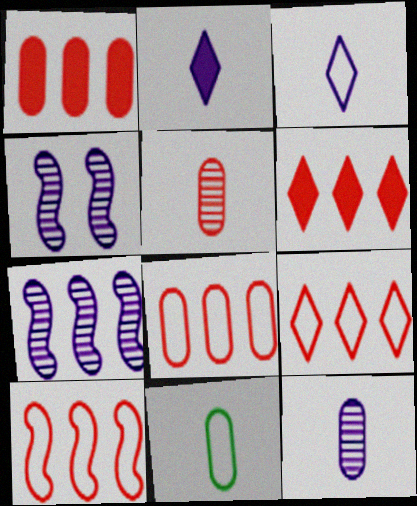[[4, 6, 11], 
[8, 9, 10]]